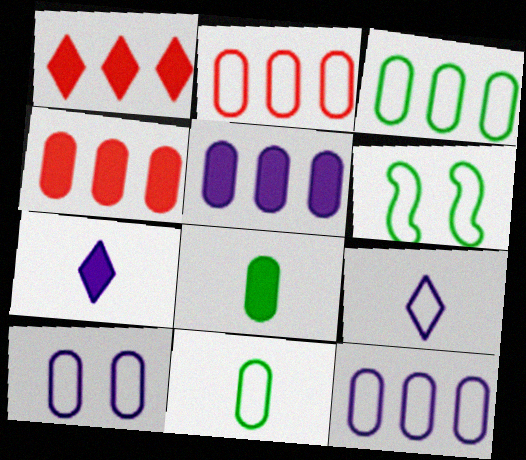[[2, 3, 12], 
[2, 6, 9], 
[2, 10, 11]]